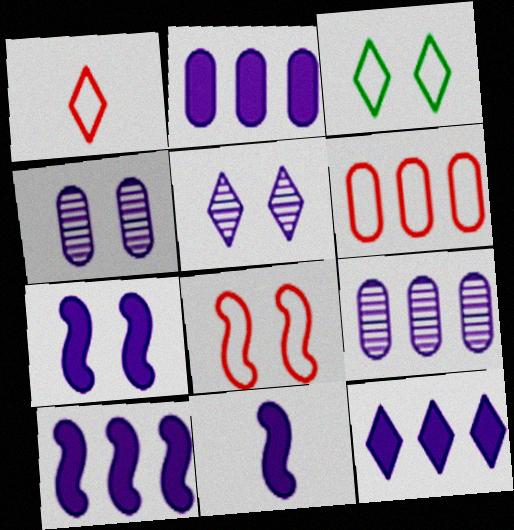[[1, 6, 8], 
[2, 10, 12], 
[7, 10, 11]]